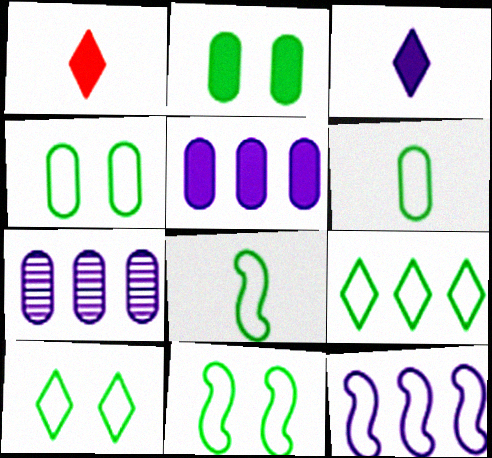[[1, 7, 11], 
[4, 8, 9], 
[4, 10, 11], 
[6, 9, 11]]